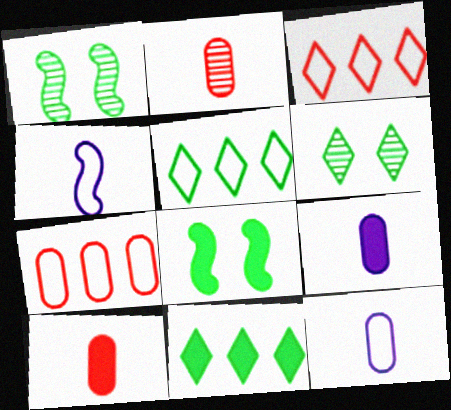[[1, 3, 9]]